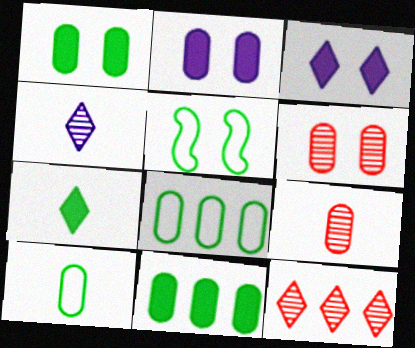[[2, 8, 9], 
[3, 5, 6]]